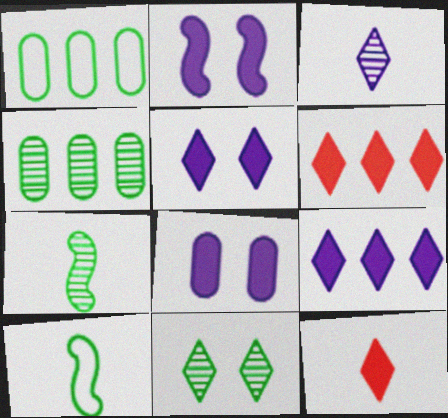[[2, 5, 8], 
[4, 7, 11]]